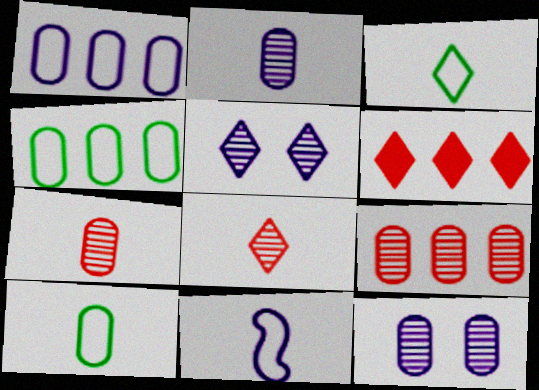[[3, 5, 6]]